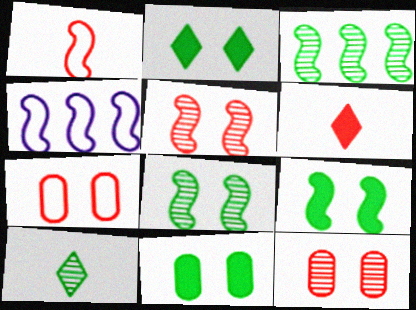[[2, 9, 11]]